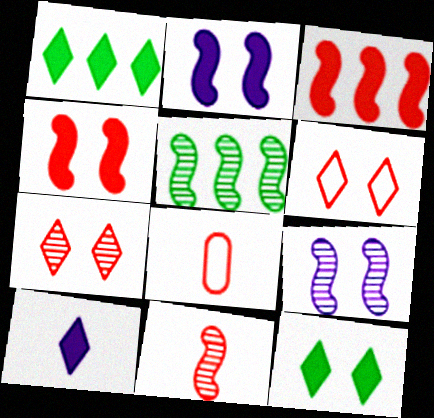[[1, 8, 9], 
[3, 7, 8], 
[5, 9, 11]]